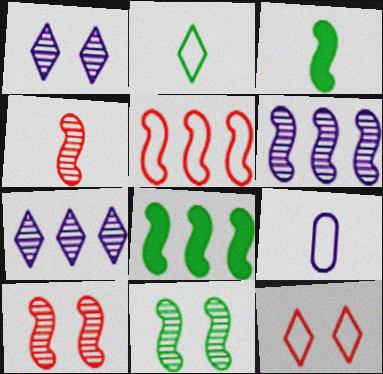[[4, 6, 11], 
[5, 6, 8]]